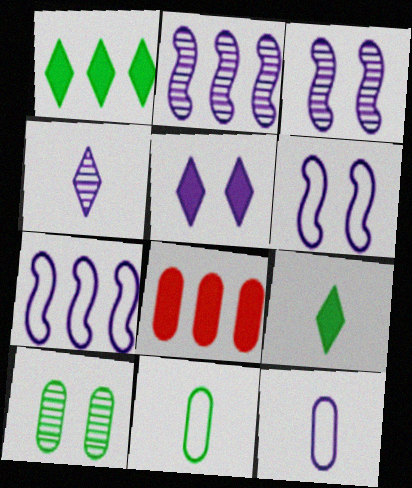[[2, 5, 12], 
[8, 10, 12]]